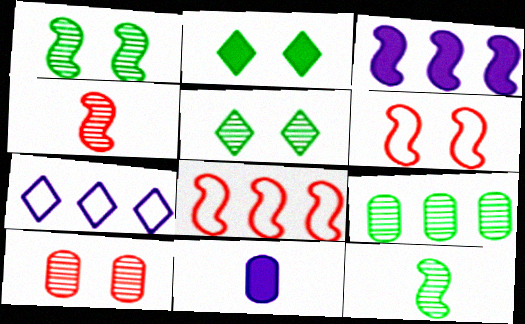[[3, 6, 12], 
[5, 8, 11], 
[5, 9, 12]]